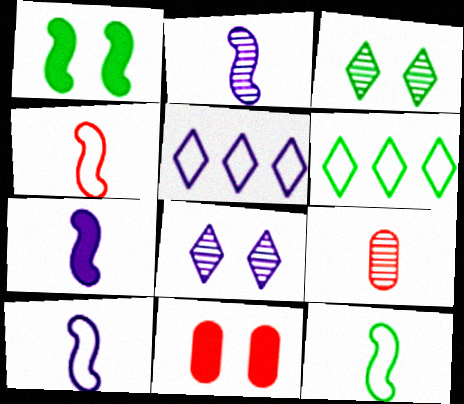[[1, 5, 9], 
[2, 6, 11], 
[2, 7, 10], 
[4, 10, 12]]